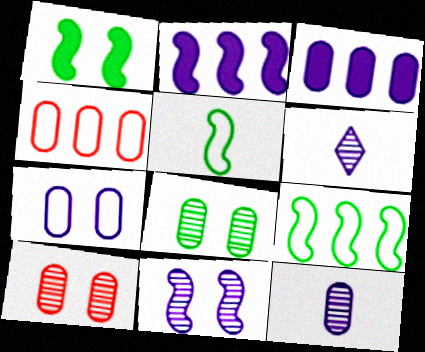[[1, 4, 6], 
[2, 6, 7], 
[3, 7, 12]]